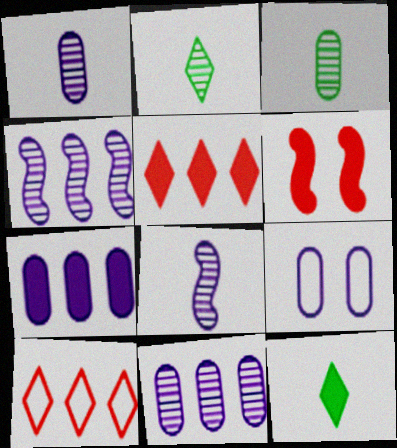[[1, 7, 9], 
[6, 7, 12]]